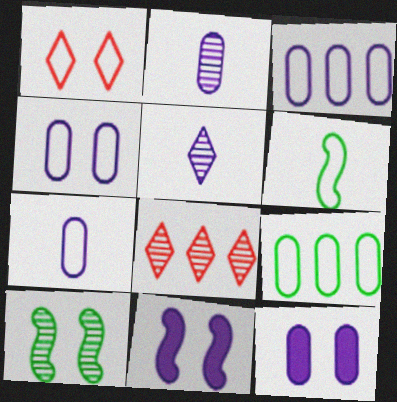[[1, 3, 6], 
[1, 10, 12], 
[2, 3, 12], 
[2, 8, 10], 
[3, 4, 7], 
[3, 5, 11], 
[6, 8, 12]]